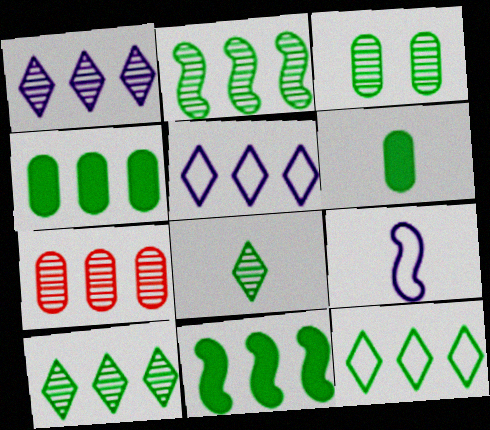[[1, 2, 7], 
[2, 3, 8], 
[2, 4, 12], 
[5, 7, 11]]